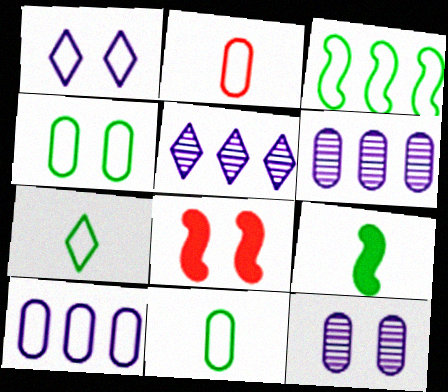[[1, 2, 3], 
[2, 4, 10], 
[3, 4, 7], 
[5, 8, 11], 
[6, 7, 8]]